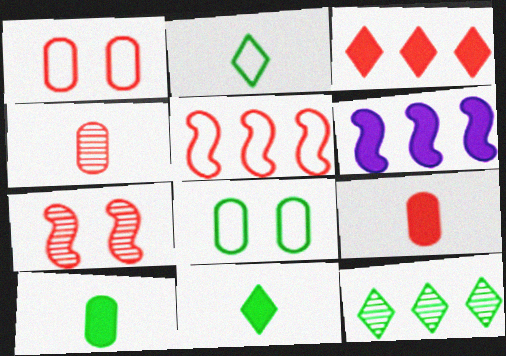[]